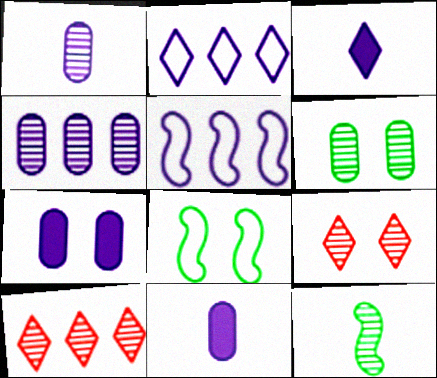[[4, 9, 12], 
[7, 8, 9], 
[8, 10, 11]]